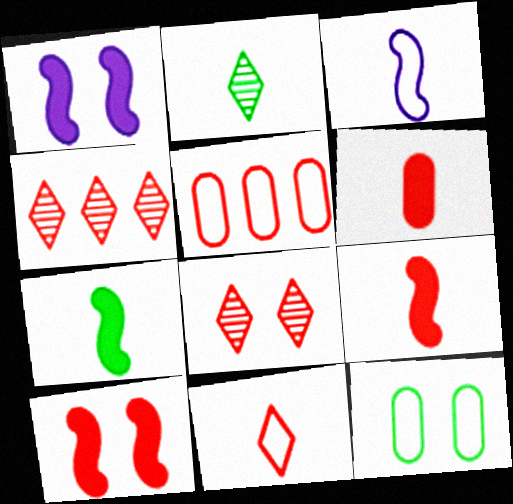[[1, 2, 5], 
[1, 8, 12], 
[2, 3, 6], 
[5, 8, 9]]